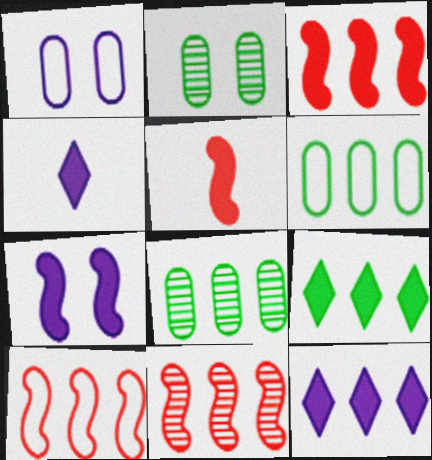[[2, 4, 10], 
[3, 10, 11], 
[6, 11, 12], 
[8, 10, 12]]